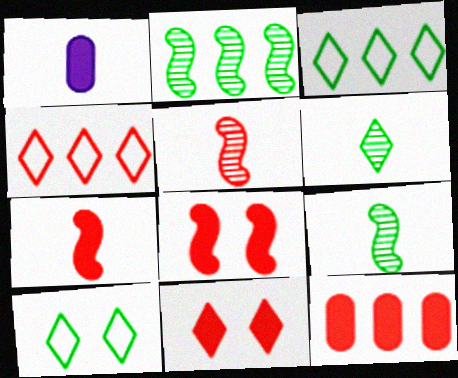[[7, 11, 12]]